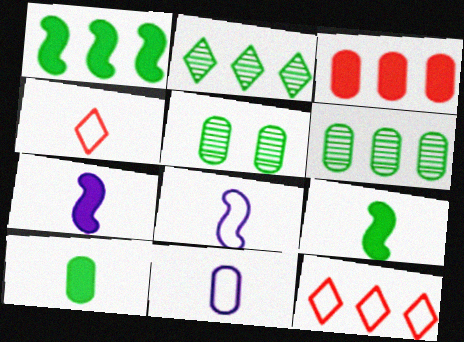[[3, 5, 11], 
[5, 7, 12]]